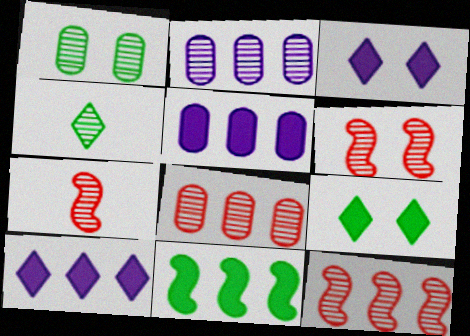[[2, 4, 6], 
[6, 7, 12]]